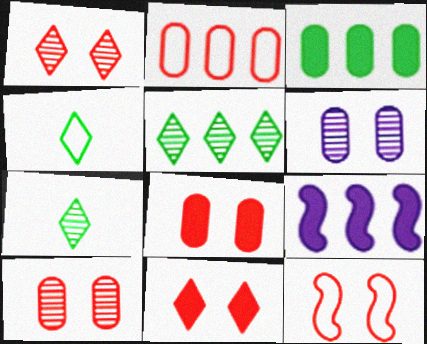[[1, 8, 12], 
[2, 5, 9], 
[4, 9, 10], 
[10, 11, 12]]